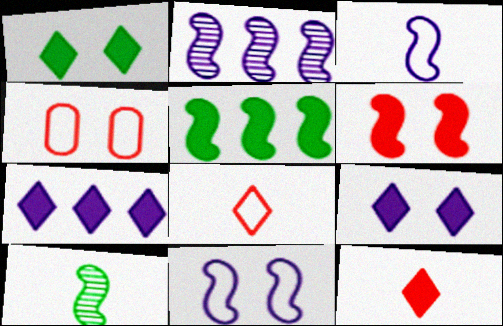[[1, 7, 12], 
[4, 7, 10]]